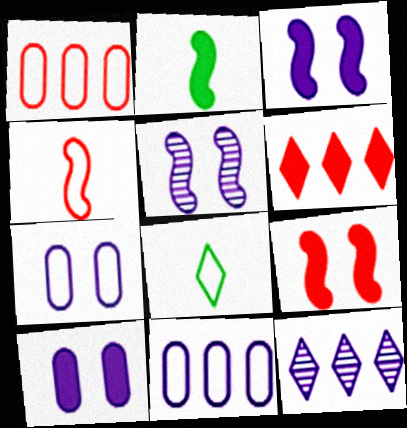[[2, 6, 10]]